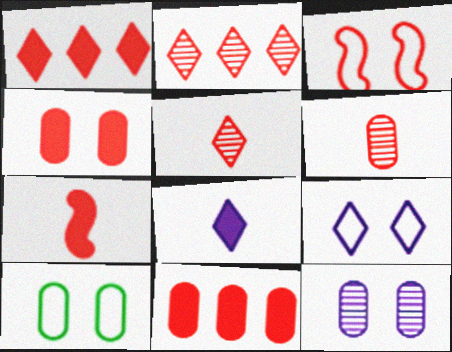[[1, 3, 6], 
[1, 4, 7], 
[3, 5, 11], 
[3, 9, 10], 
[4, 10, 12]]